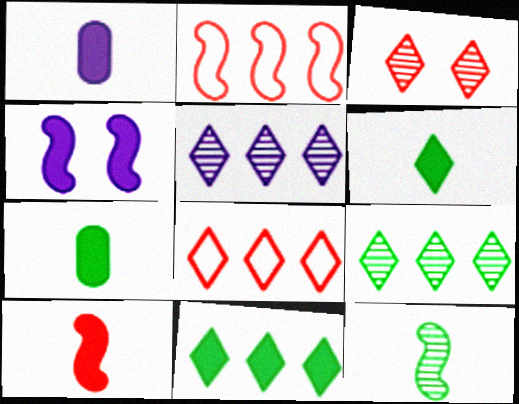[[1, 6, 10], 
[2, 4, 12], 
[5, 8, 11]]